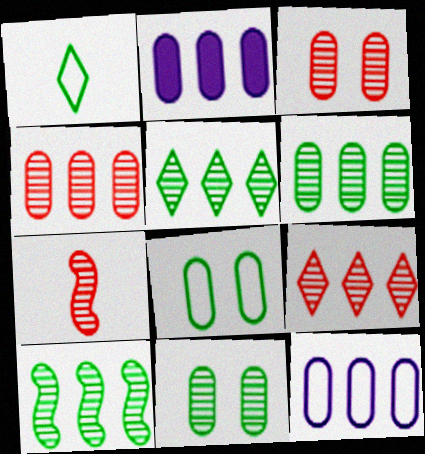[[3, 7, 9], 
[5, 6, 10]]